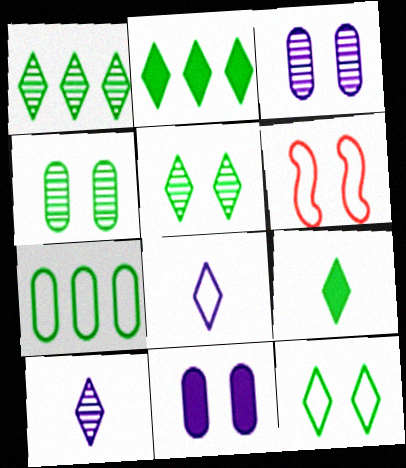[[1, 9, 12], 
[5, 6, 11], 
[6, 7, 8]]